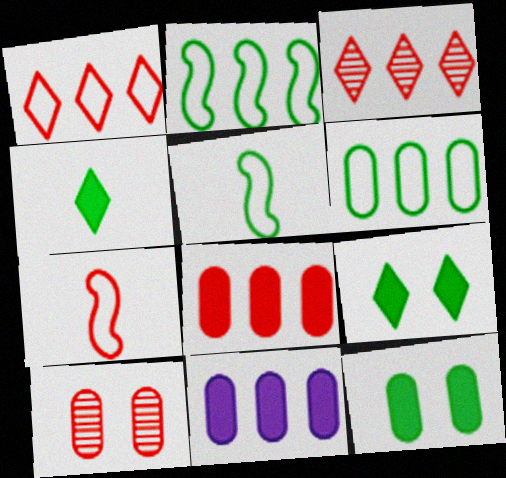[[2, 3, 11]]